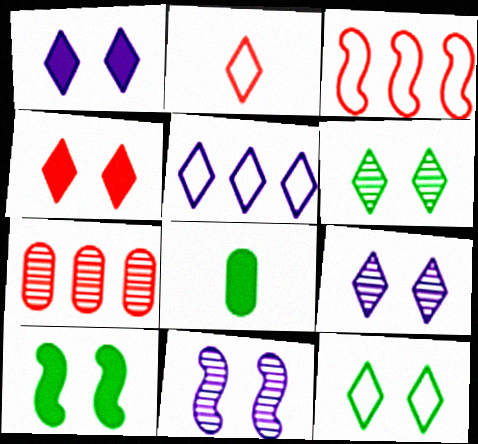[[2, 5, 12], 
[3, 8, 9], 
[4, 9, 12]]